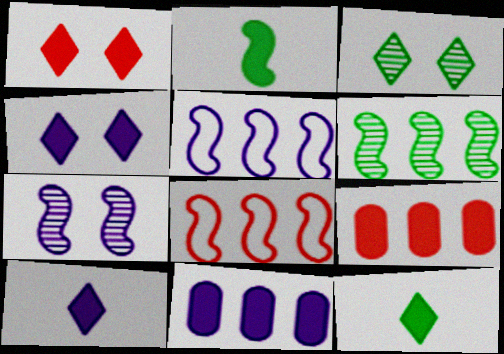[[1, 2, 11], 
[2, 4, 9], 
[2, 7, 8]]